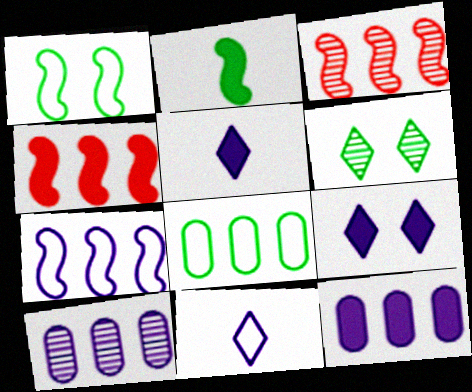[[2, 6, 8]]